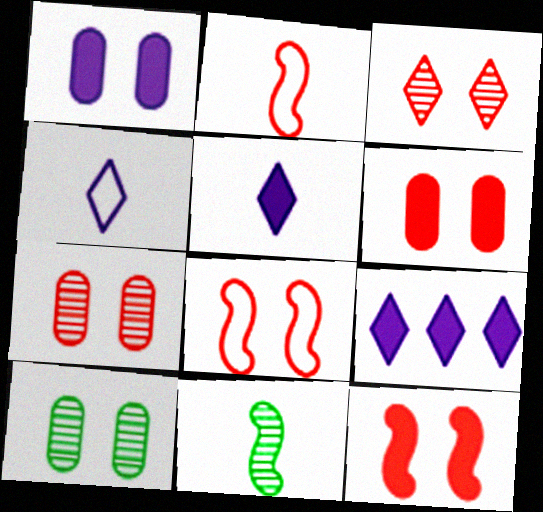[[2, 9, 10], 
[3, 6, 8]]